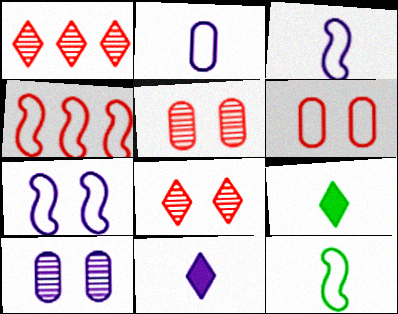[[4, 7, 12], 
[4, 9, 10]]